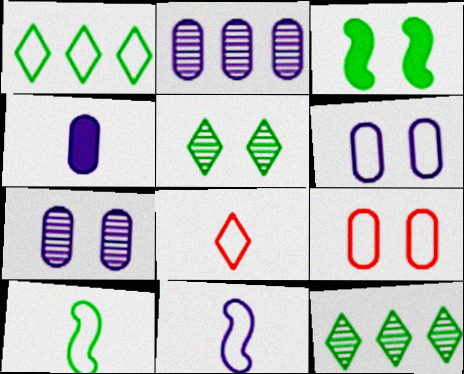[[1, 9, 11], 
[2, 3, 8], 
[2, 4, 6]]